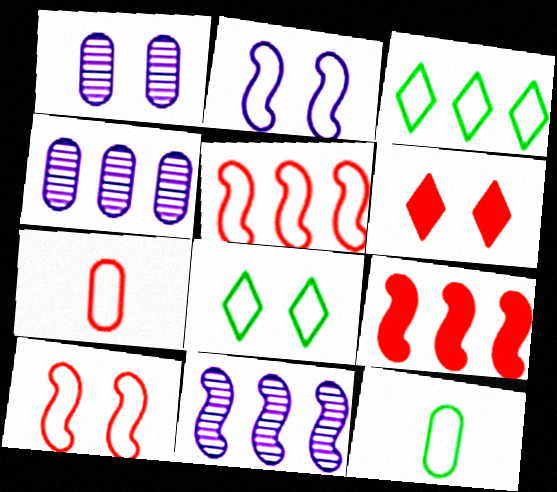[[2, 3, 7], 
[3, 4, 9], 
[6, 11, 12]]